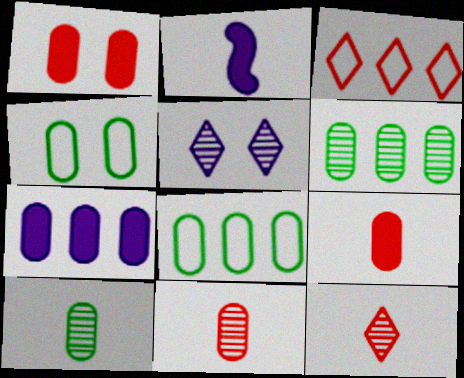[[4, 7, 11]]